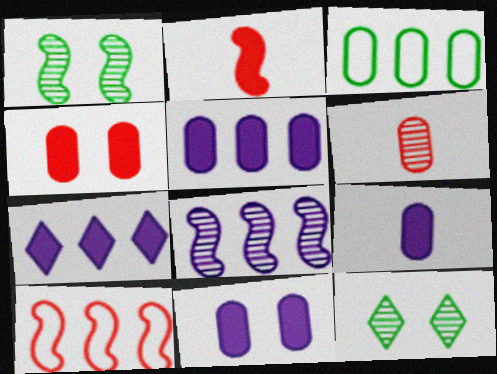[[3, 6, 11], 
[5, 9, 11], 
[6, 8, 12], 
[9, 10, 12]]